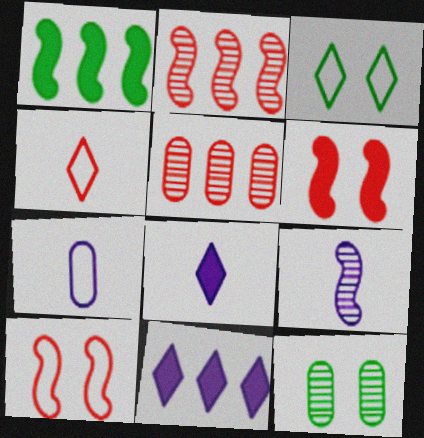[[1, 9, 10], 
[4, 5, 6], 
[7, 8, 9]]